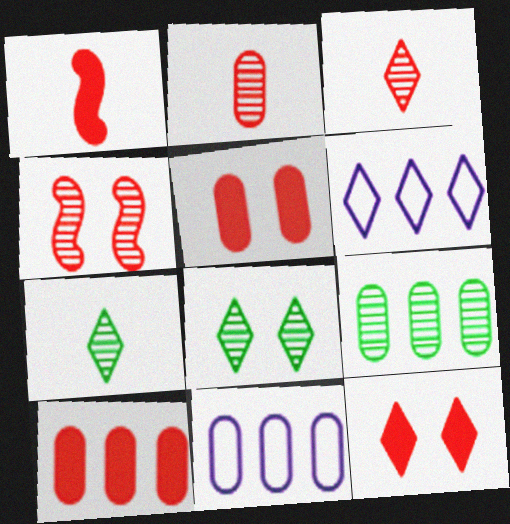[[1, 8, 11], 
[1, 10, 12], 
[6, 7, 12], 
[9, 10, 11]]